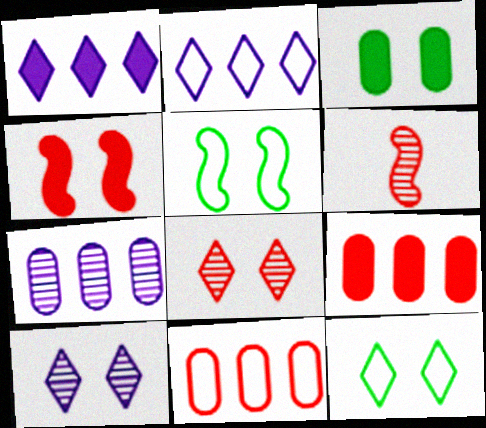[[2, 3, 6]]